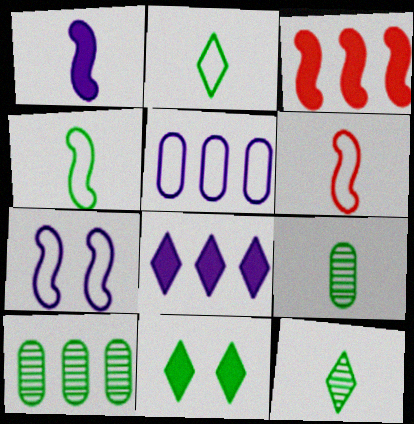[[4, 10, 11]]